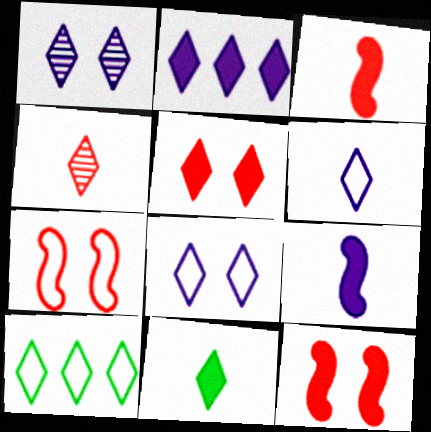[[1, 2, 6], 
[2, 5, 11], 
[4, 6, 11]]